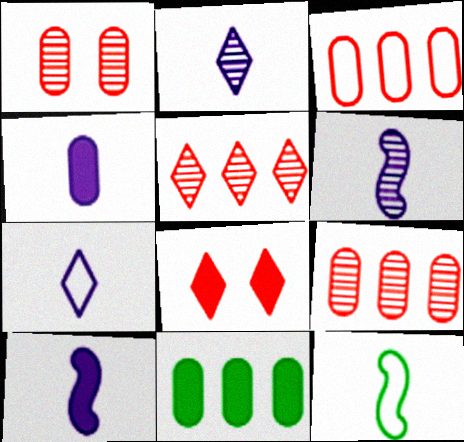[[4, 6, 7], 
[8, 10, 11]]